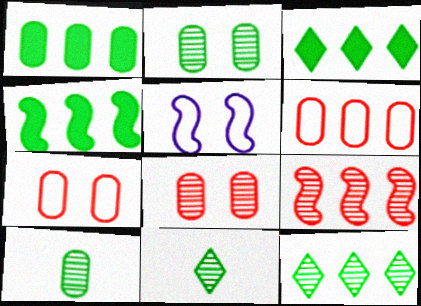[[1, 3, 4]]